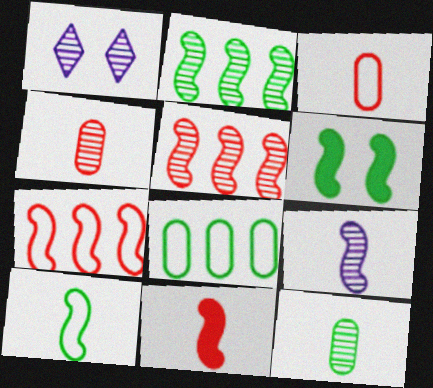[[1, 2, 4], 
[1, 5, 12], 
[1, 8, 11], 
[2, 6, 10], 
[6, 7, 9], 
[9, 10, 11]]